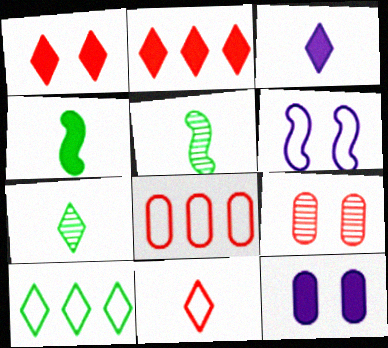[[2, 4, 12], 
[3, 7, 11]]